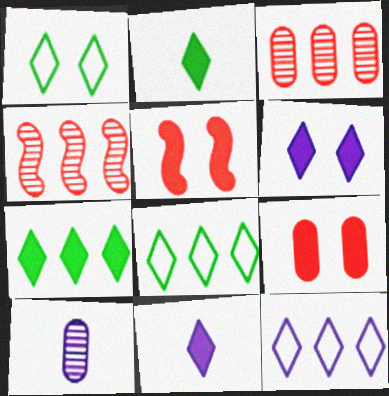[[5, 8, 10]]